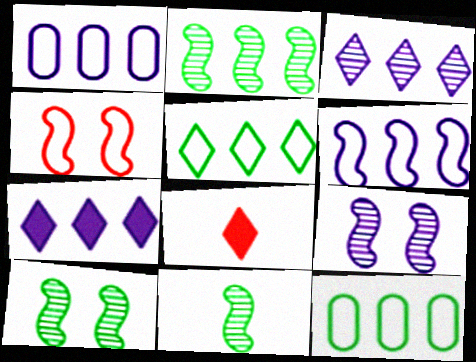[[1, 8, 10], 
[2, 10, 11], 
[8, 9, 12]]